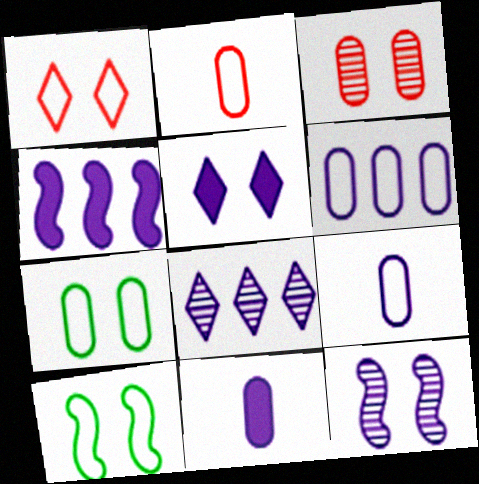[[2, 6, 7], 
[3, 5, 10], 
[4, 5, 11], 
[4, 6, 8]]